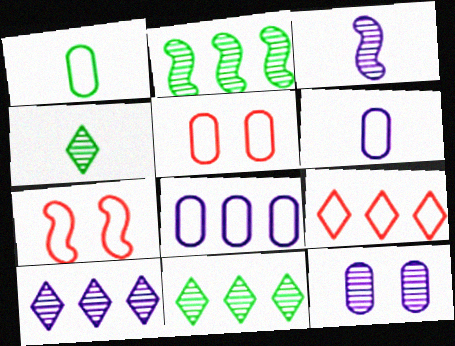[[1, 5, 8], 
[3, 10, 12]]